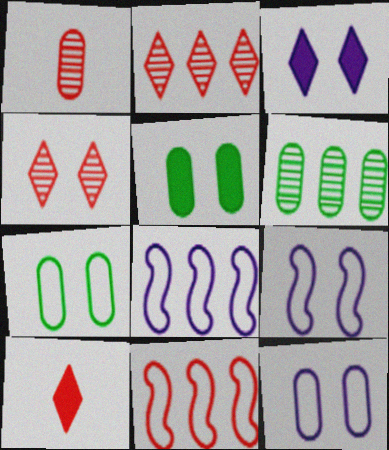[[4, 5, 9], 
[6, 9, 10]]